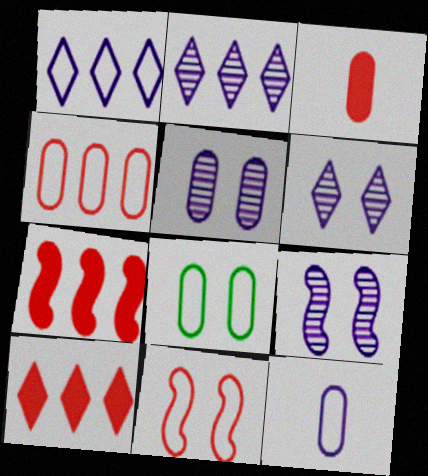[[4, 8, 12], 
[5, 6, 9]]